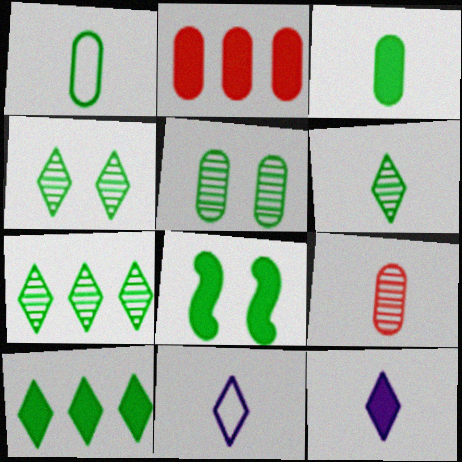[[1, 7, 8], 
[2, 8, 12], 
[3, 8, 10], 
[4, 6, 7]]